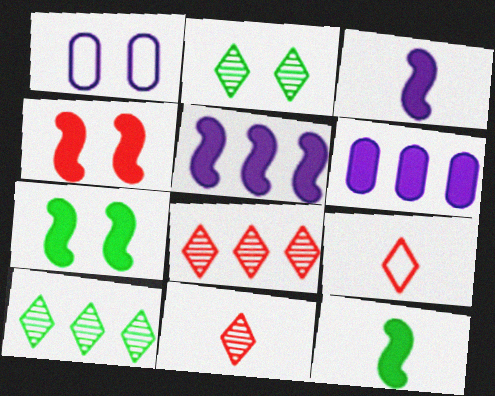[[1, 2, 4], 
[1, 8, 12], 
[4, 5, 12]]